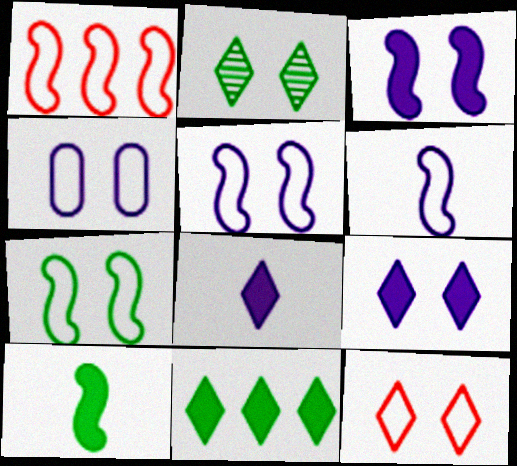[[1, 6, 7], 
[2, 9, 12], 
[4, 7, 12]]